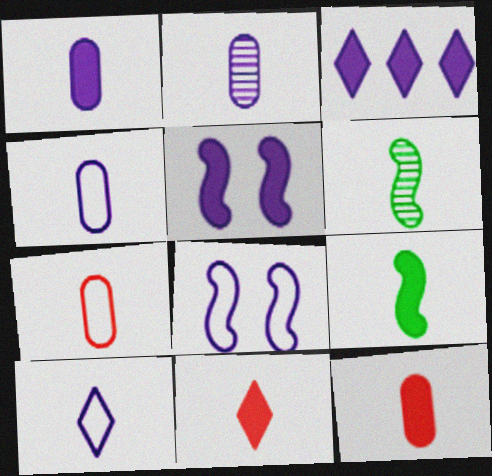[[1, 2, 4], 
[1, 3, 5], 
[1, 9, 11], 
[2, 3, 8], 
[4, 6, 11], 
[6, 10, 12]]